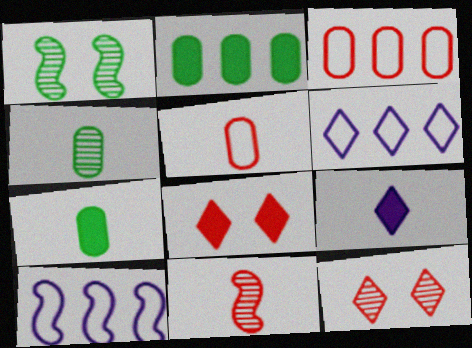[[1, 3, 9], 
[3, 8, 11], 
[4, 8, 10], 
[7, 10, 12]]